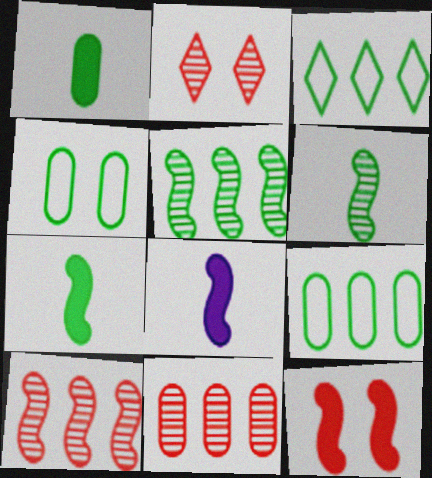[[2, 8, 9]]